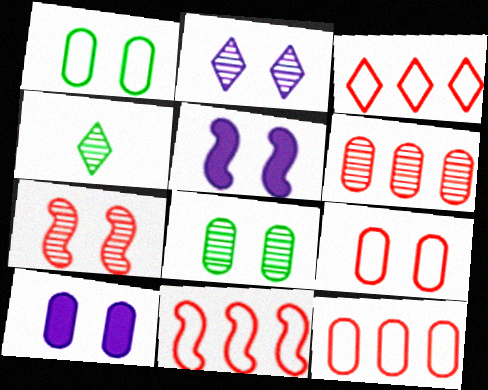[[2, 7, 8], 
[3, 11, 12], 
[4, 5, 12], 
[4, 10, 11], 
[8, 9, 10]]